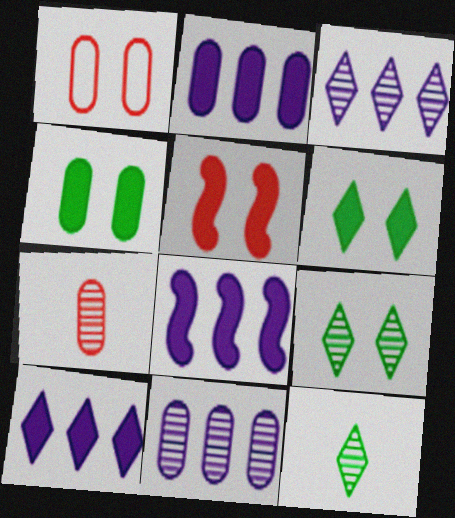[[1, 8, 12], 
[2, 8, 10]]